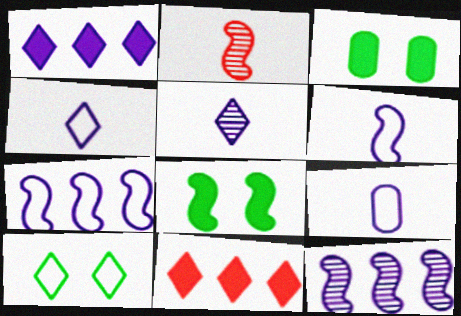[[2, 7, 8], 
[4, 6, 9], 
[5, 10, 11]]